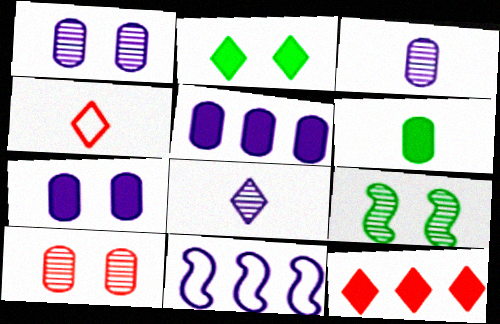[[4, 5, 9], 
[7, 8, 11]]